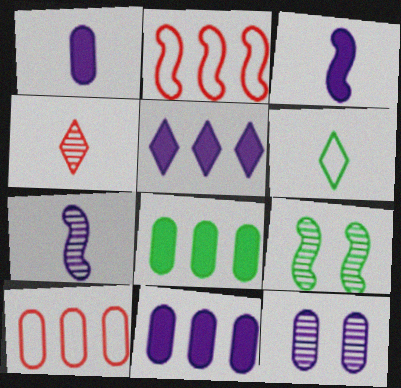[[2, 3, 9], 
[6, 8, 9]]